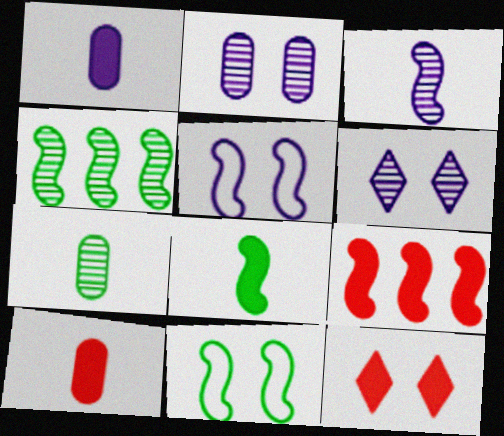[[2, 11, 12], 
[3, 9, 11], 
[4, 8, 11], 
[9, 10, 12]]